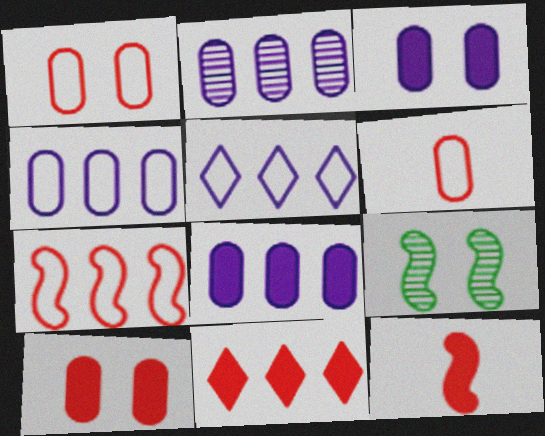[[2, 4, 8], 
[10, 11, 12]]